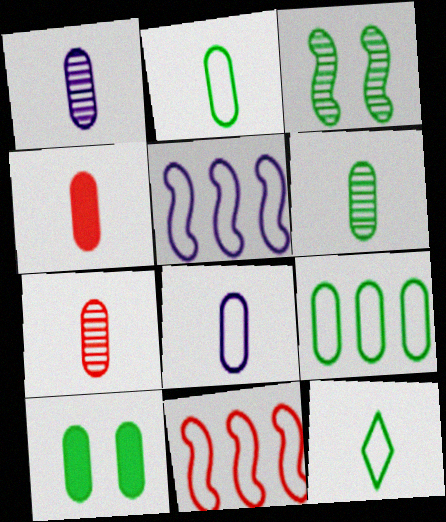[[1, 2, 4], 
[1, 6, 7], 
[4, 6, 8], 
[6, 9, 10]]